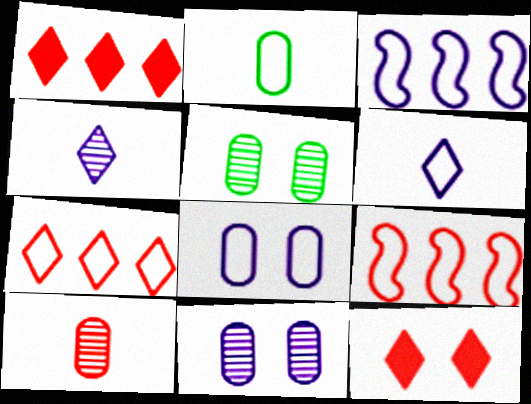[[3, 6, 8], 
[9, 10, 12]]